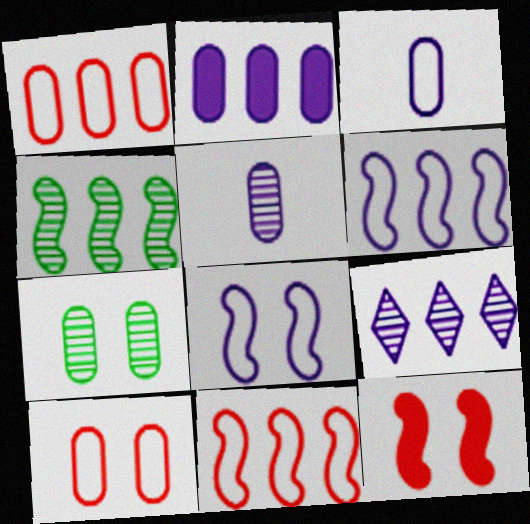[[2, 6, 9]]